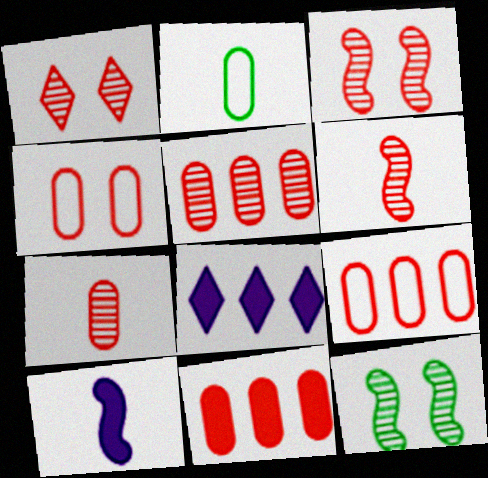[[1, 5, 6], 
[2, 3, 8], 
[4, 7, 11], 
[5, 9, 11]]